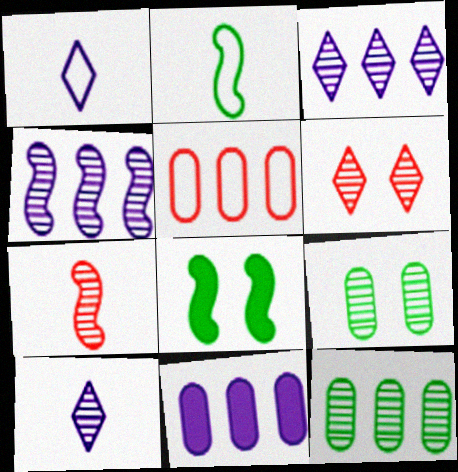[[2, 6, 11], 
[3, 7, 9], 
[5, 8, 10], 
[5, 11, 12]]